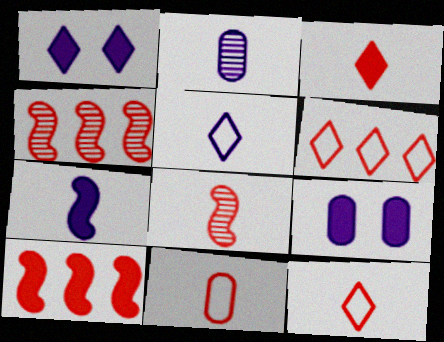[[2, 5, 7], 
[3, 8, 11]]